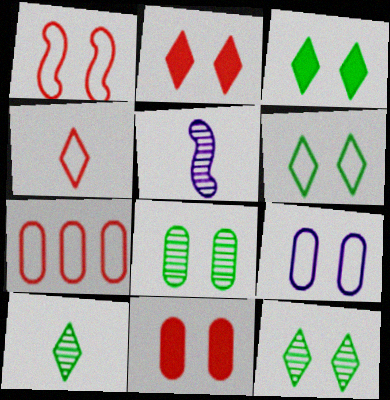[[1, 4, 7], 
[1, 6, 9], 
[3, 5, 7], 
[3, 6, 12], 
[8, 9, 11]]